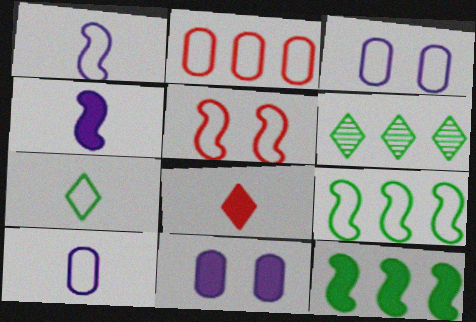[[1, 5, 9], 
[8, 11, 12]]